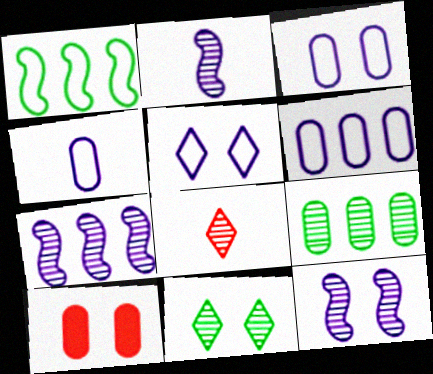[[2, 7, 12], 
[3, 4, 6], 
[4, 9, 10], 
[8, 9, 12]]